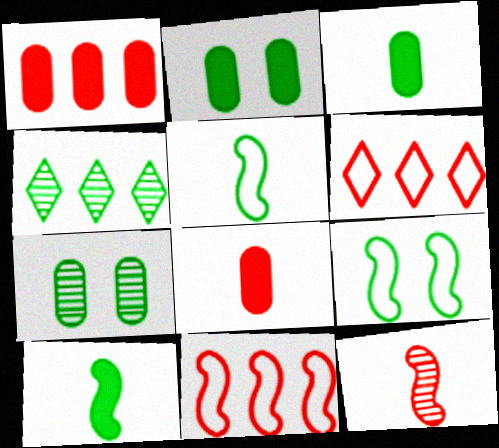[[2, 4, 5], 
[3, 4, 9]]